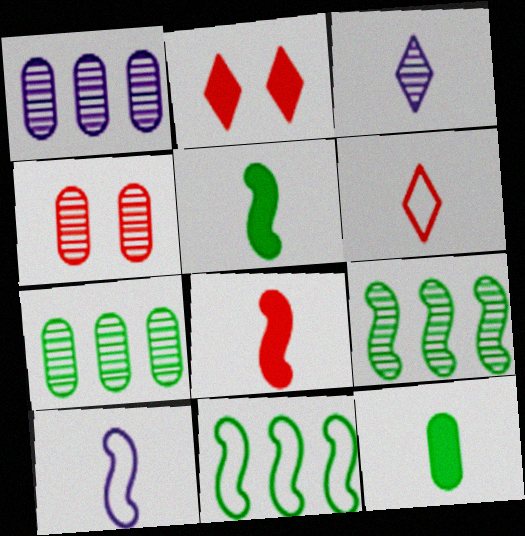[[2, 7, 10], 
[3, 4, 9]]